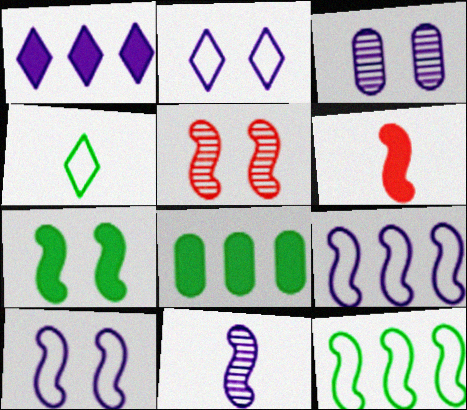[[5, 7, 10]]